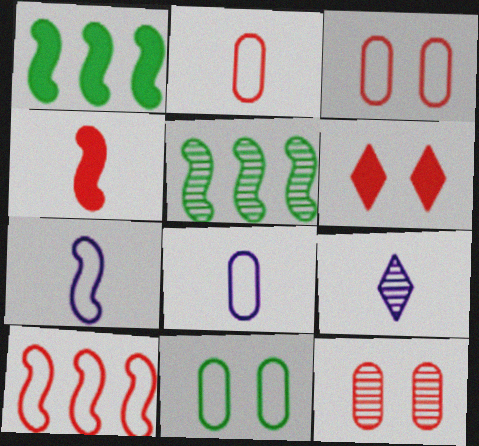[[1, 3, 9], 
[5, 6, 8], 
[5, 9, 12]]